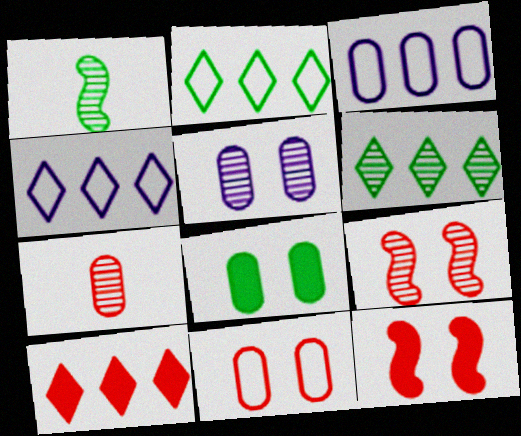[[1, 2, 8], 
[3, 7, 8], 
[4, 6, 10], 
[5, 8, 11]]